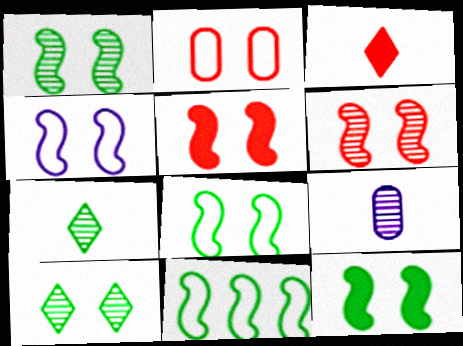[[1, 4, 5], 
[1, 8, 12], 
[4, 6, 12]]